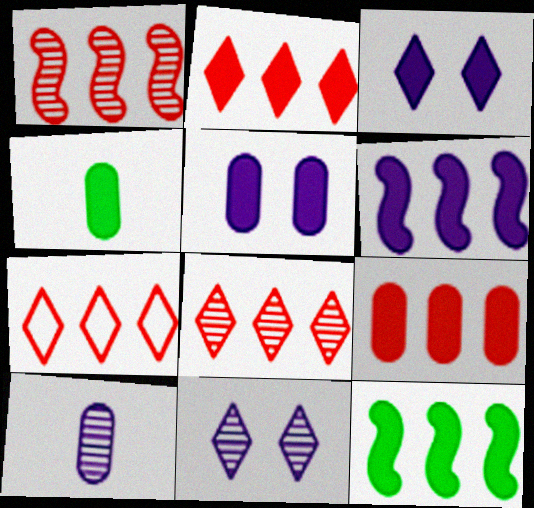[[1, 7, 9], 
[2, 7, 8], 
[4, 5, 9]]